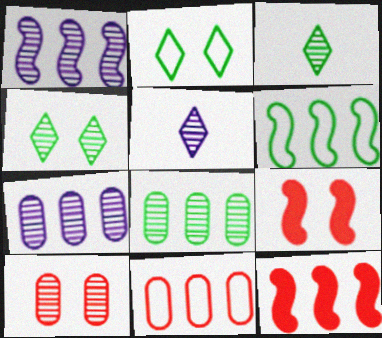[[1, 3, 10], 
[1, 6, 12]]